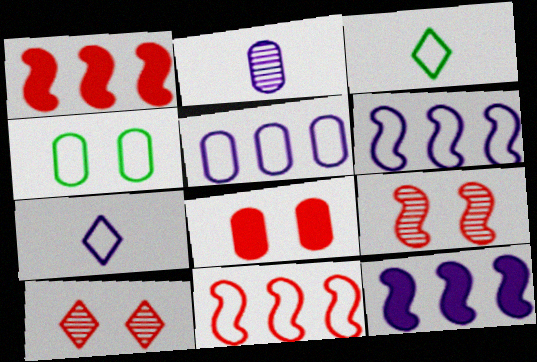[[4, 7, 11]]